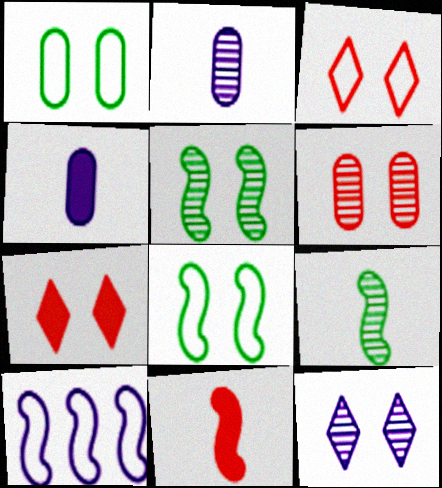[[4, 10, 12], 
[5, 6, 12], 
[5, 10, 11]]